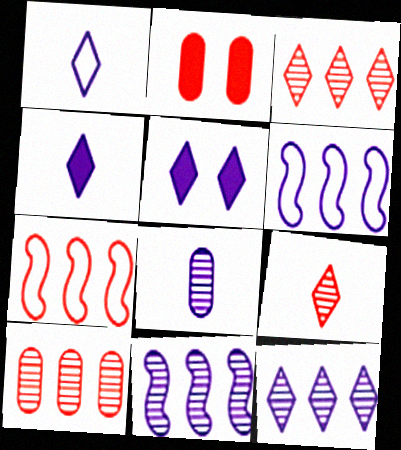[[1, 5, 12], 
[2, 7, 9], 
[5, 6, 8]]